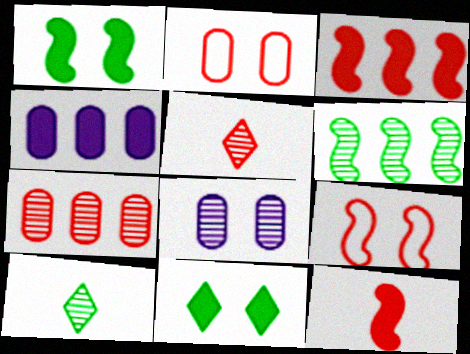[[2, 3, 5], 
[4, 9, 10], 
[4, 11, 12], 
[5, 6, 8], 
[8, 9, 11]]